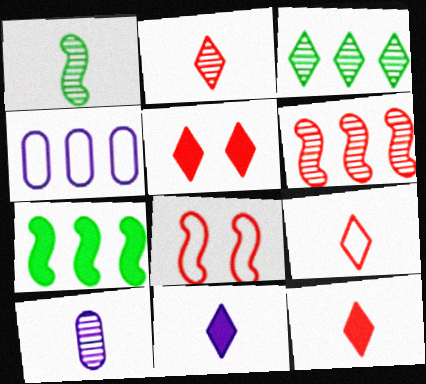[[1, 2, 10], 
[1, 4, 5], 
[2, 9, 12]]